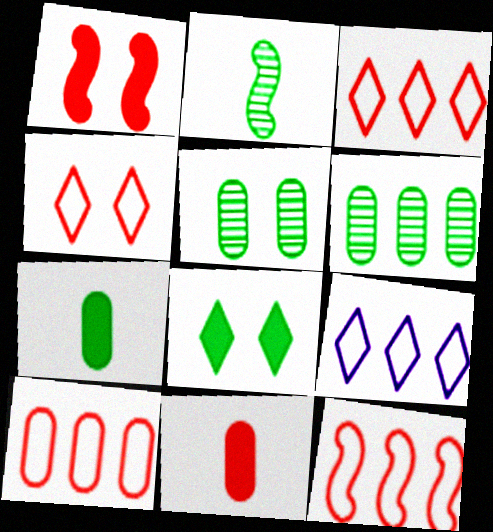[[3, 10, 12]]